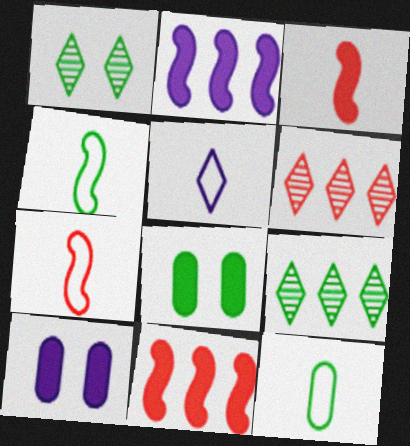[[4, 6, 10], 
[4, 8, 9], 
[5, 7, 12], 
[7, 9, 10]]